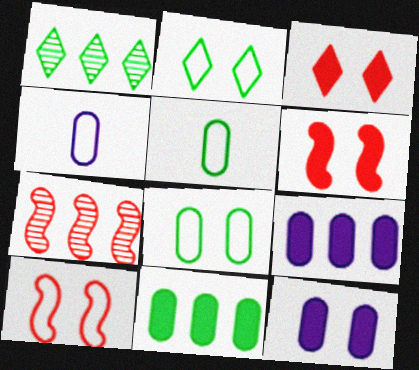[[1, 4, 6]]